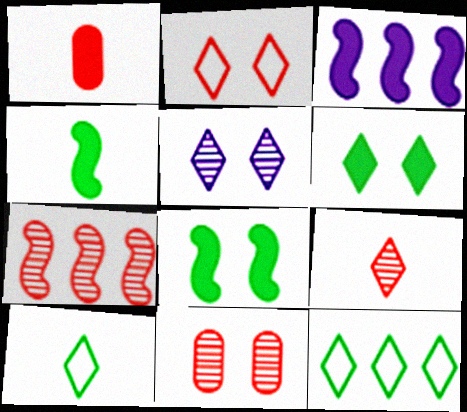[[1, 2, 7], 
[1, 3, 6], 
[2, 5, 6], 
[3, 10, 11], 
[7, 9, 11]]